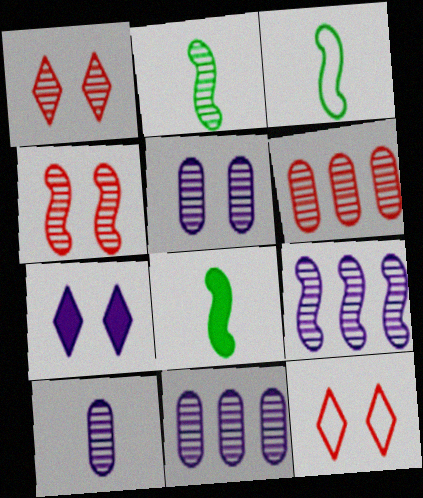[[1, 2, 11], 
[2, 3, 8], 
[2, 4, 9], 
[3, 6, 7], 
[5, 10, 11], 
[8, 11, 12]]